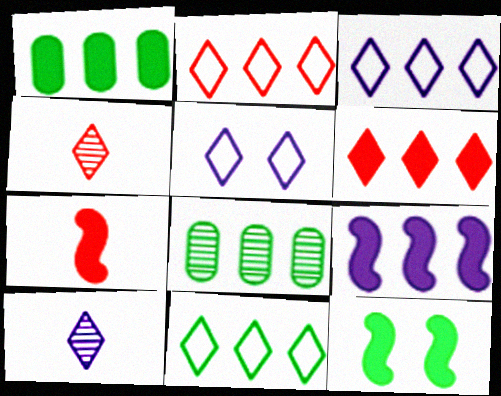[[1, 6, 9], 
[2, 3, 11], 
[2, 8, 9], 
[5, 7, 8], 
[7, 9, 12]]